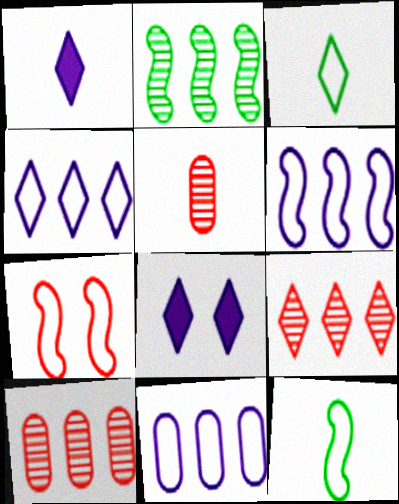[[1, 5, 12], 
[3, 7, 11], 
[3, 8, 9], 
[4, 6, 11], 
[6, 7, 12], 
[8, 10, 12]]